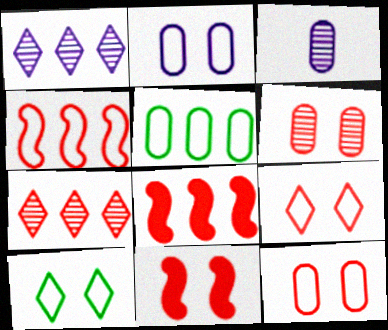[[1, 5, 8], 
[3, 8, 10], 
[6, 9, 11]]